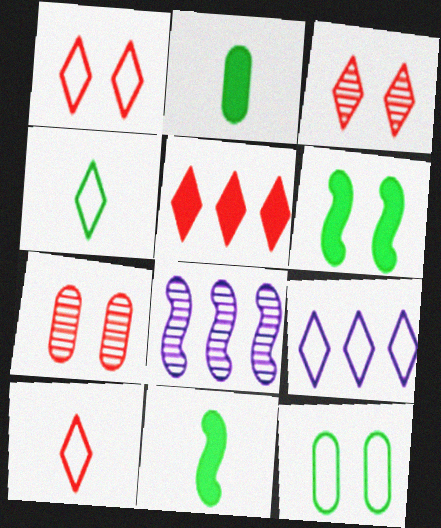[[1, 2, 8], 
[1, 4, 9], 
[3, 5, 10], 
[7, 9, 11]]